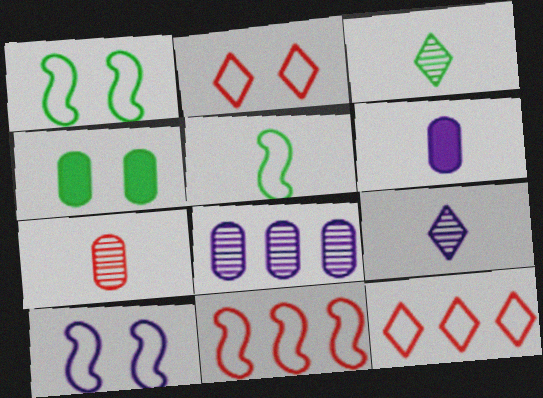[[4, 9, 11], 
[5, 10, 11]]